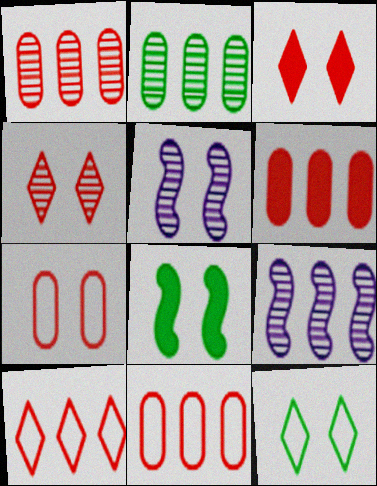[[1, 6, 11]]